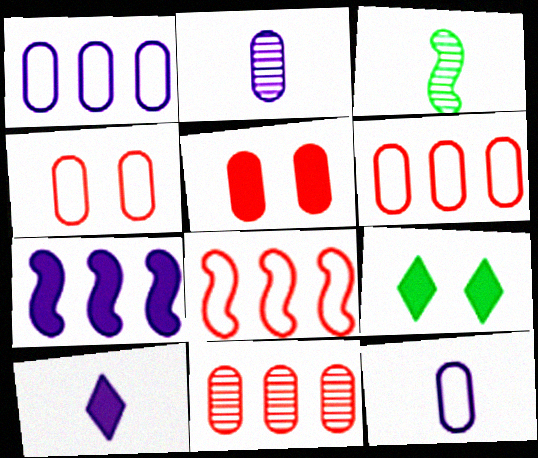[[2, 8, 9]]